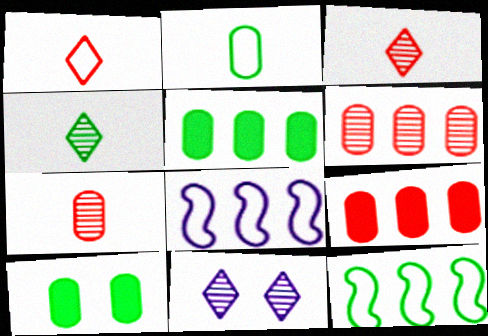[[3, 8, 10], 
[4, 10, 12]]